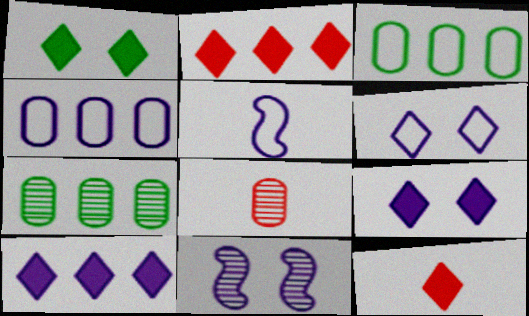[[1, 10, 12], 
[3, 11, 12], 
[4, 5, 6]]